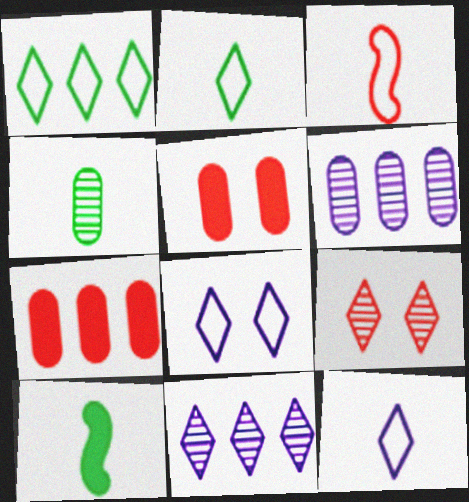[[2, 4, 10], 
[3, 7, 9]]